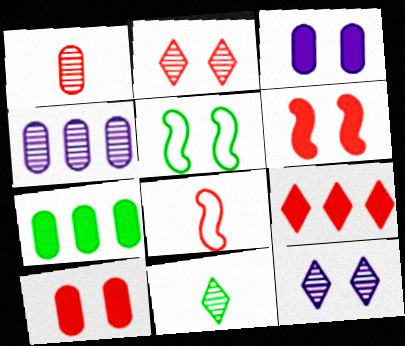[[2, 3, 5], 
[5, 7, 11], 
[5, 10, 12], 
[7, 8, 12]]